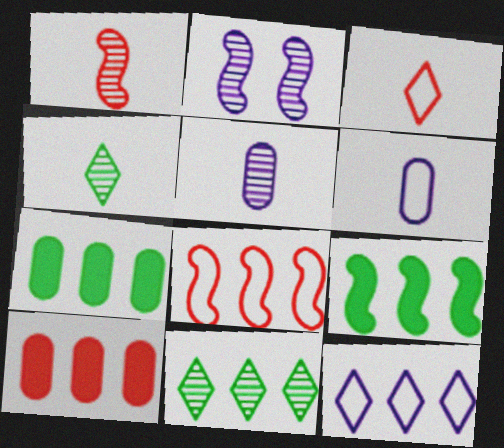[[1, 4, 5], 
[2, 3, 7]]